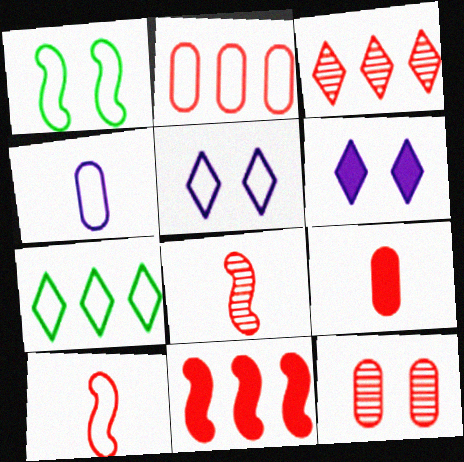[[1, 6, 12], 
[2, 3, 11], 
[2, 9, 12], 
[3, 8, 12]]